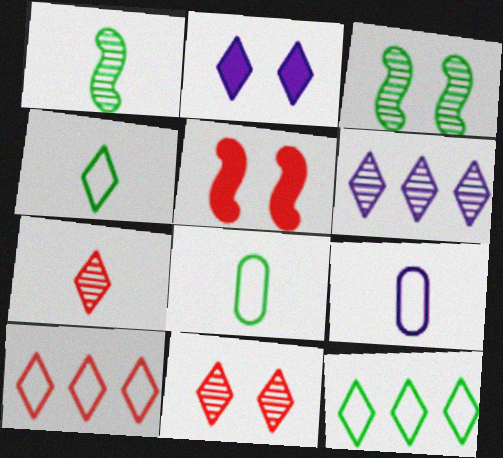[[2, 7, 12], 
[5, 6, 8]]